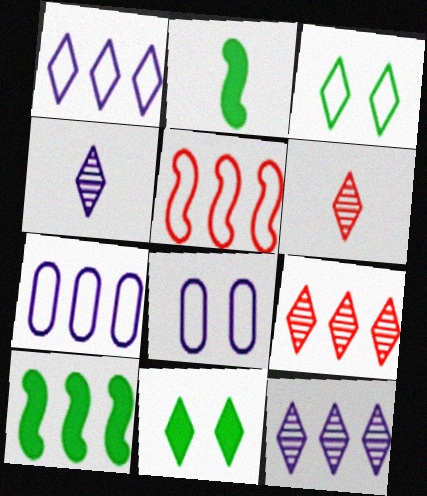[[1, 6, 11], 
[2, 8, 9], 
[6, 8, 10], 
[7, 9, 10]]